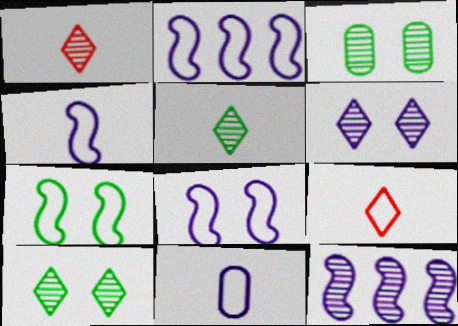[[1, 3, 12], 
[2, 4, 8]]